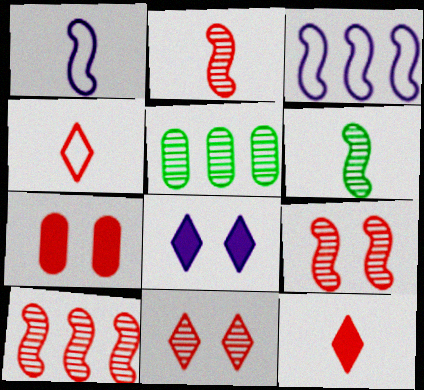[[2, 9, 10], 
[4, 7, 10]]